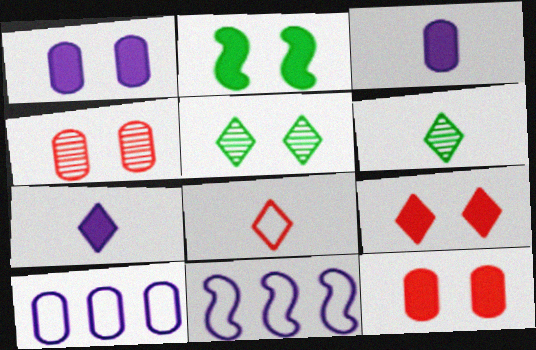[[1, 2, 9], 
[6, 7, 8], 
[6, 11, 12]]